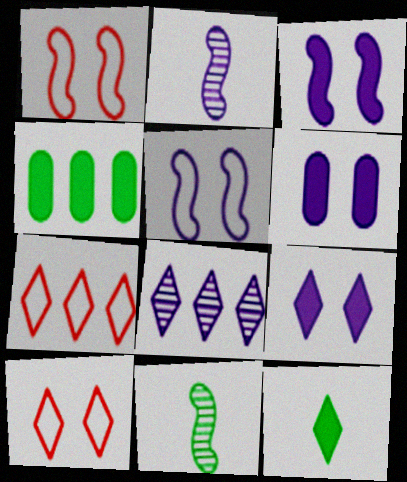[[2, 4, 10], 
[3, 6, 9], 
[6, 7, 11], 
[8, 10, 12]]